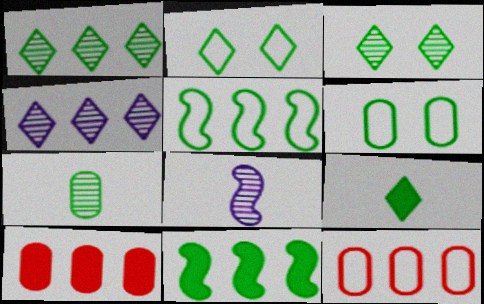[[1, 2, 9], 
[2, 7, 11], 
[2, 8, 10], 
[4, 5, 10], 
[4, 11, 12]]